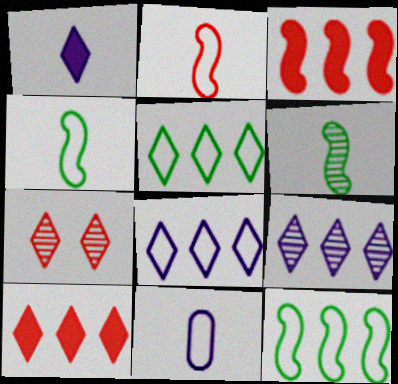[[1, 5, 7], 
[5, 9, 10]]